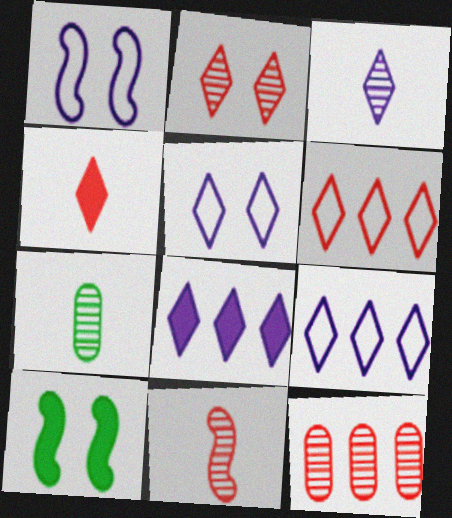[[2, 4, 6], 
[2, 11, 12], 
[3, 5, 8], 
[3, 7, 11]]